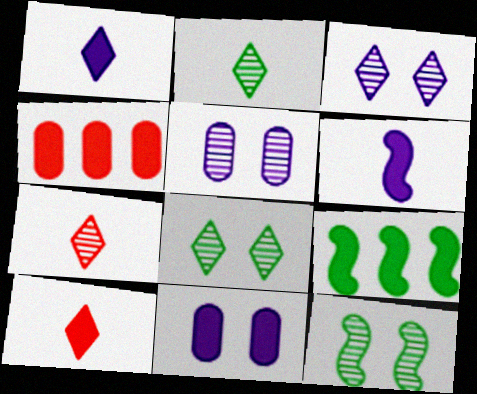[[9, 10, 11]]